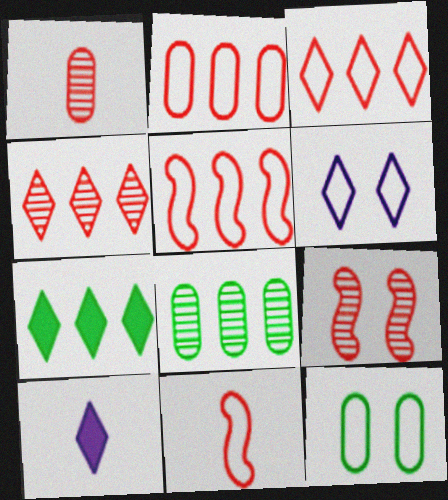[[1, 4, 9], 
[2, 3, 5]]